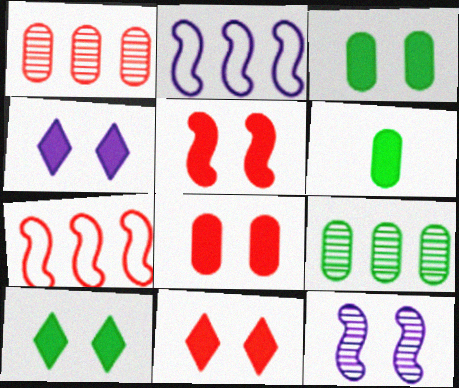[[3, 4, 5], 
[4, 10, 11], 
[5, 8, 11]]